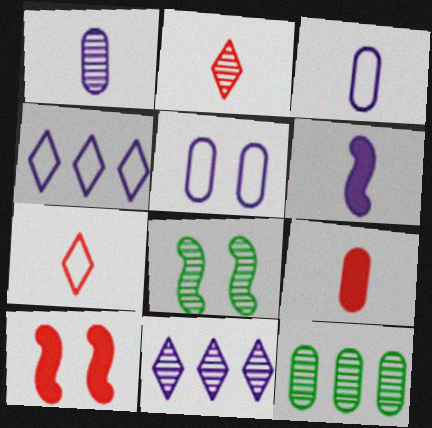[[4, 8, 9], 
[5, 6, 11], 
[5, 9, 12]]